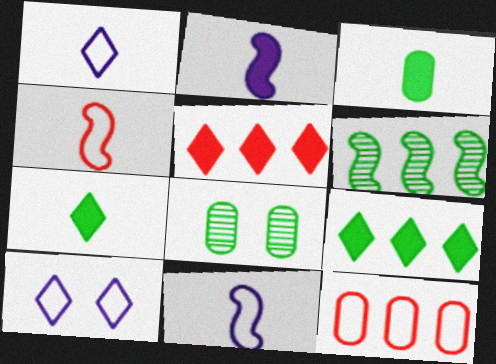[[5, 8, 11]]